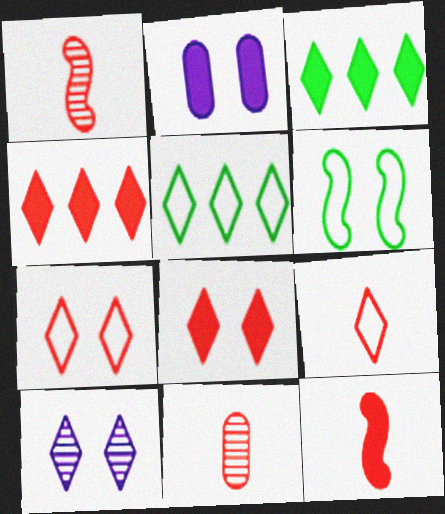[[1, 2, 5], 
[2, 3, 12], 
[3, 9, 10], 
[9, 11, 12]]